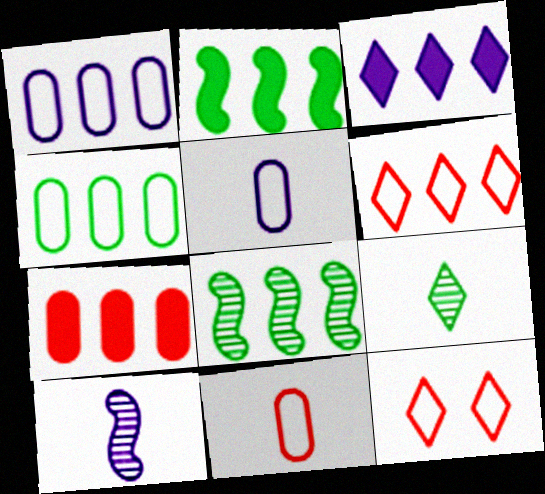[[2, 3, 7], 
[3, 9, 12]]